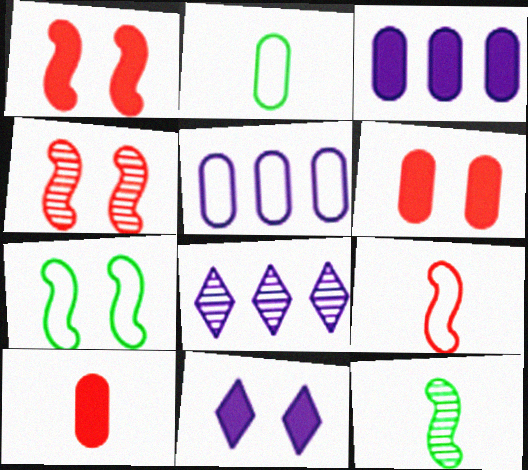[[1, 2, 8], 
[7, 8, 10]]